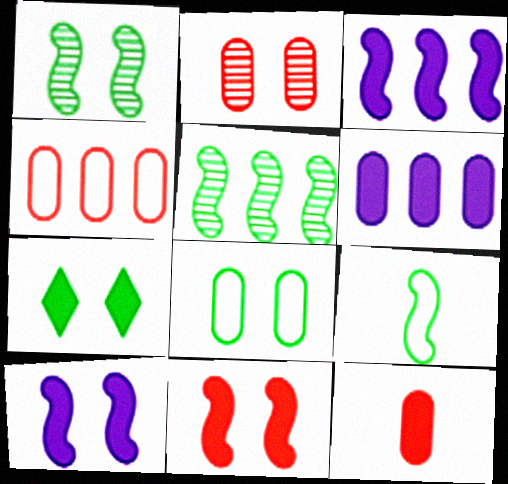[[1, 7, 8], 
[2, 4, 12], 
[3, 7, 12]]